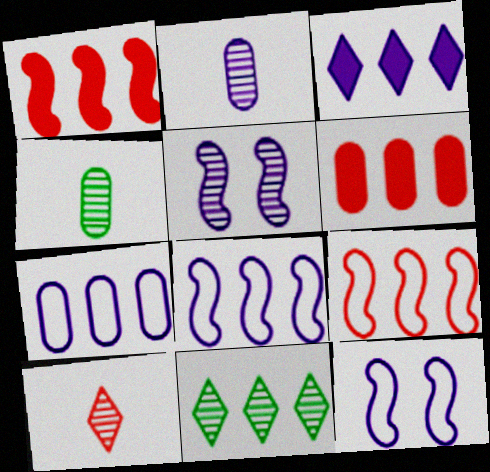[[1, 7, 11], 
[2, 3, 12], 
[6, 8, 11]]